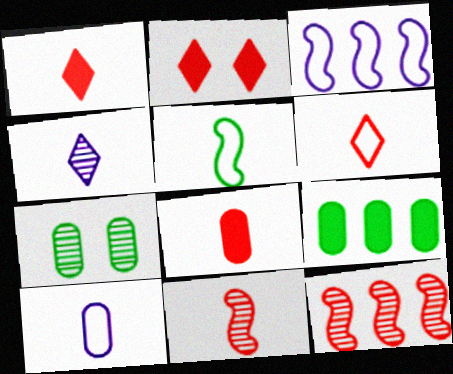[[1, 3, 7], 
[4, 5, 8], 
[4, 7, 12], 
[5, 6, 10], 
[6, 8, 11]]